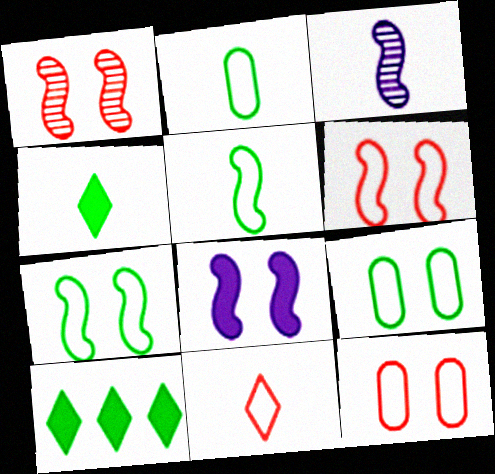[[1, 7, 8], 
[3, 10, 12]]